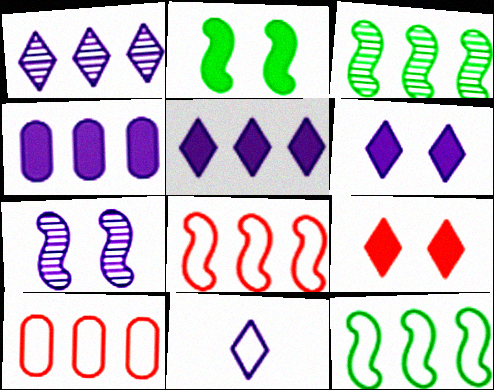[[1, 6, 11], 
[3, 5, 10], 
[4, 7, 11]]